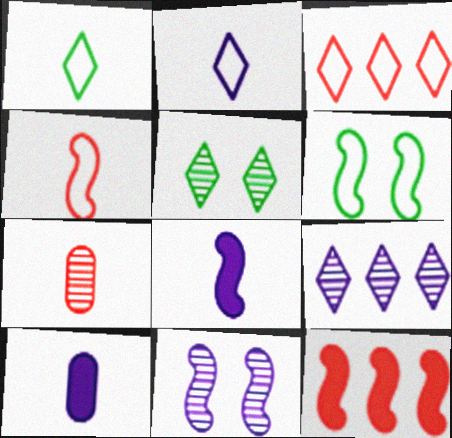[[1, 7, 8]]